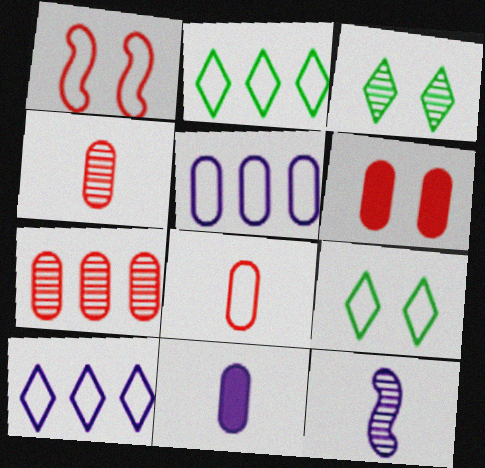[[2, 6, 12], 
[3, 7, 12], 
[6, 7, 8]]